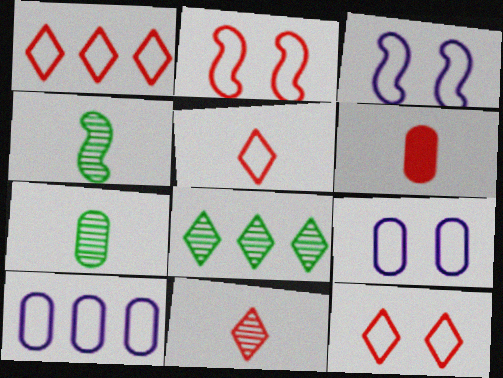[[1, 5, 12], 
[3, 6, 8]]